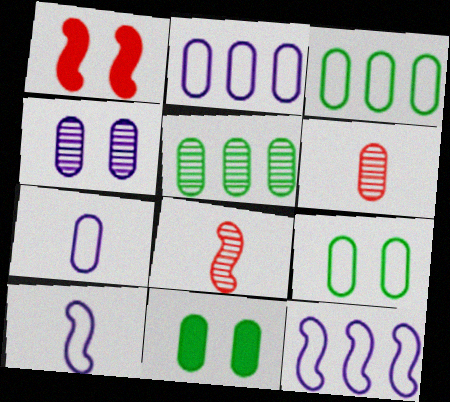[[2, 6, 11], 
[4, 5, 6]]